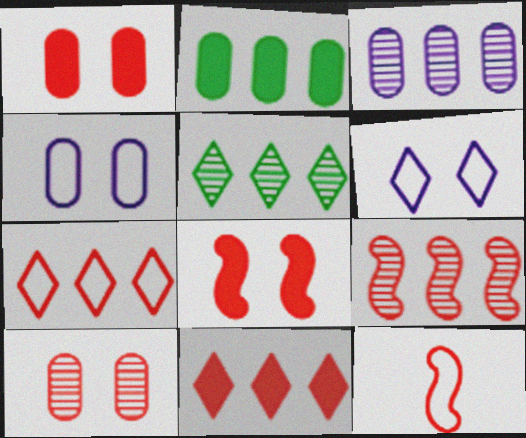[[3, 5, 9], 
[8, 9, 12], 
[10, 11, 12]]